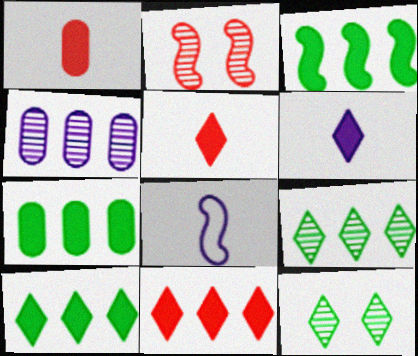[[2, 3, 8], 
[3, 7, 10]]